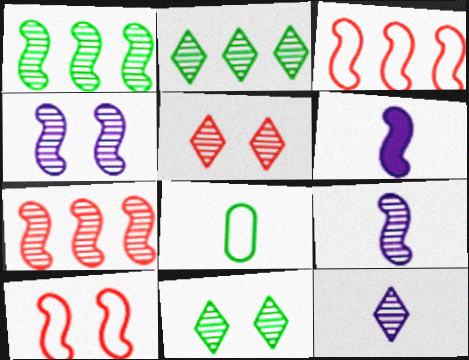[[1, 6, 10], 
[2, 5, 12]]